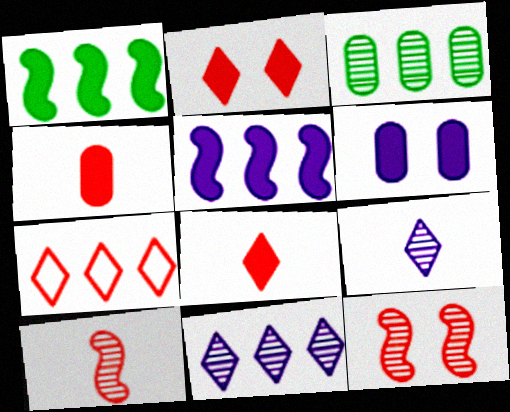[[1, 6, 8], 
[3, 5, 7], 
[3, 9, 12], 
[4, 7, 12]]